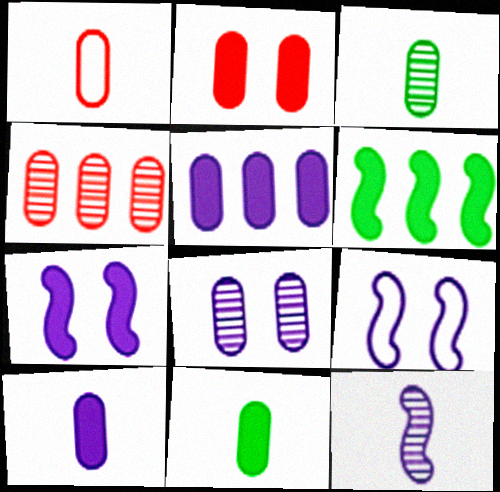[[1, 2, 4], 
[1, 3, 10], 
[2, 5, 11], 
[3, 4, 8]]